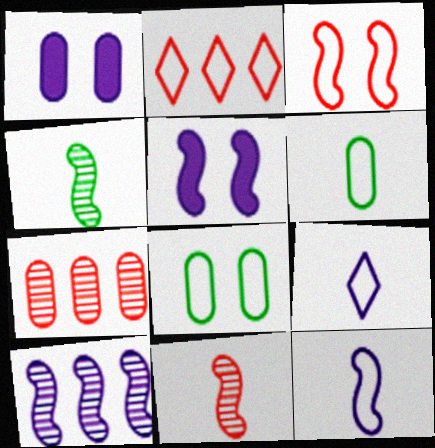[[1, 2, 4], 
[1, 6, 7], 
[1, 9, 10], 
[2, 8, 12], 
[5, 10, 12]]